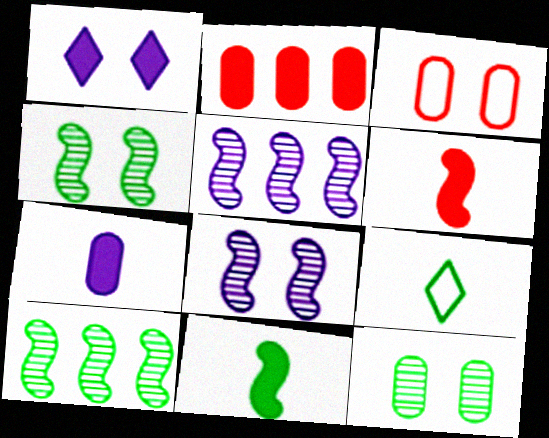[[1, 2, 11], 
[1, 3, 4], 
[2, 8, 9]]